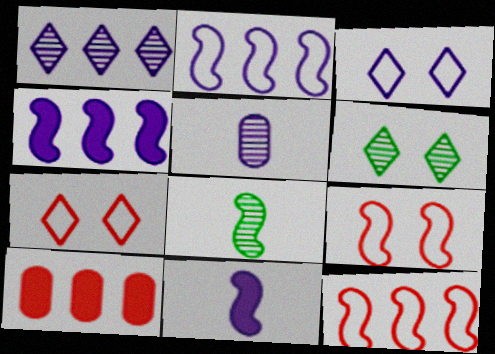[[3, 4, 5], 
[3, 8, 10], 
[4, 8, 9]]